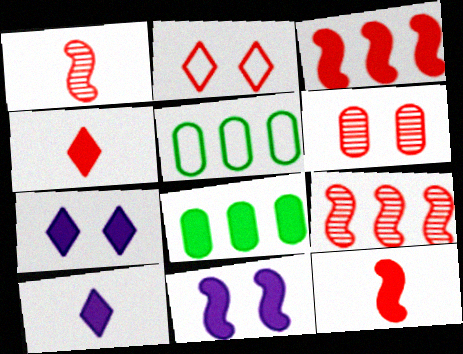[[1, 5, 7], 
[4, 8, 11], 
[7, 8, 12]]